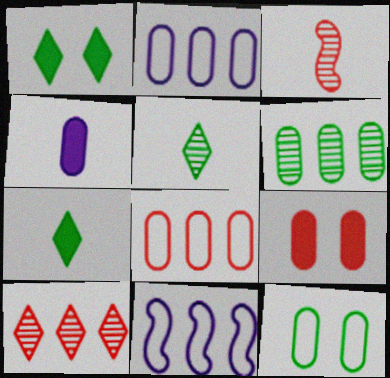[[1, 2, 3], 
[5, 9, 11]]